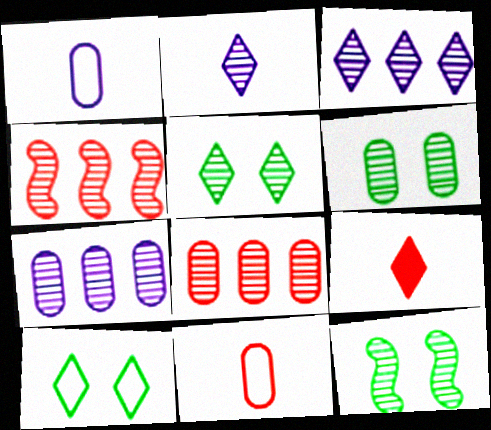[[2, 4, 6], 
[2, 8, 12], 
[3, 9, 10], 
[5, 6, 12]]